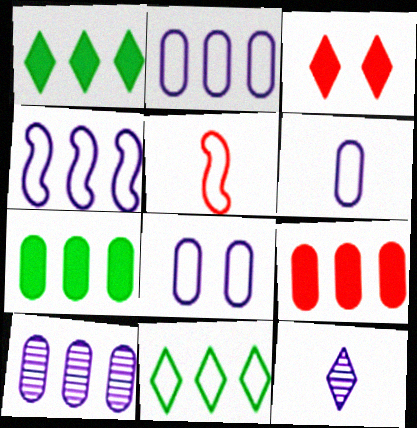[[2, 6, 8], 
[3, 11, 12], 
[5, 8, 11]]